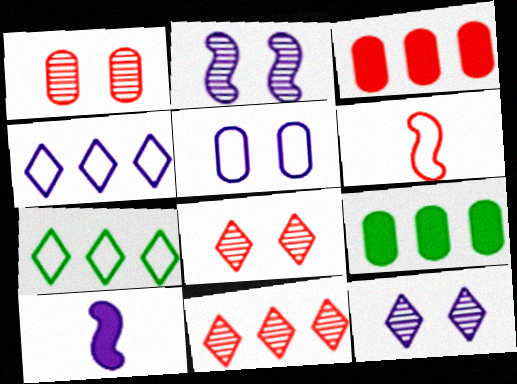[[1, 7, 10], 
[3, 6, 8], 
[5, 6, 7], 
[6, 9, 12]]